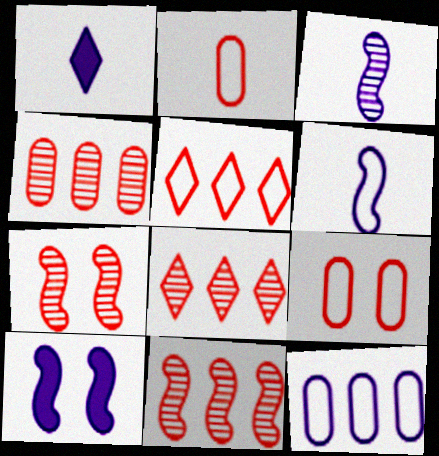[[4, 8, 11]]